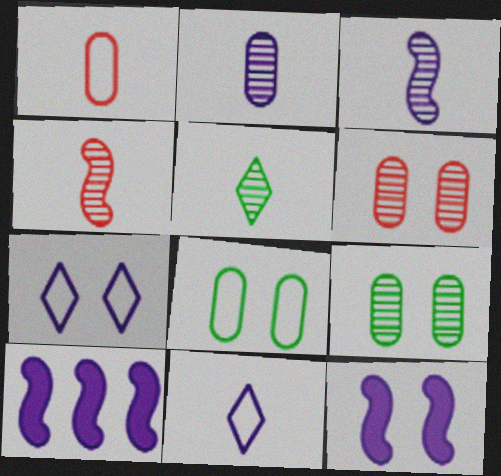[[2, 4, 5], 
[2, 7, 10]]